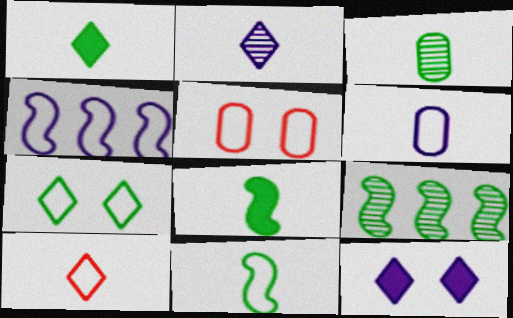[[1, 2, 10], 
[1, 3, 11], 
[6, 10, 11]]